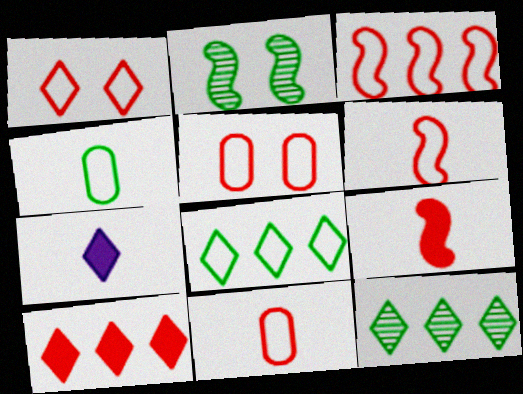[[1, 3, 11], 
[1, 7, 12]]